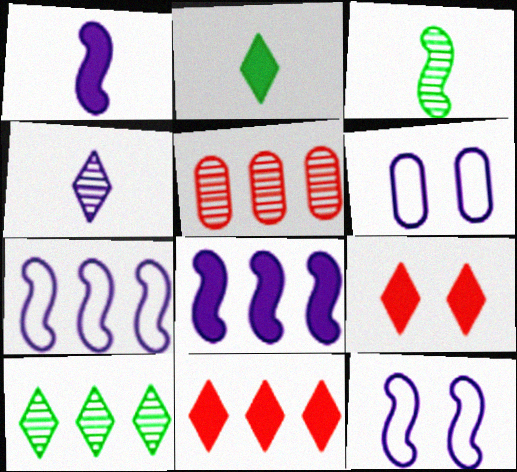[[2, 5, 12], 
[3, 6, 11], 
[4, 6, 8]]